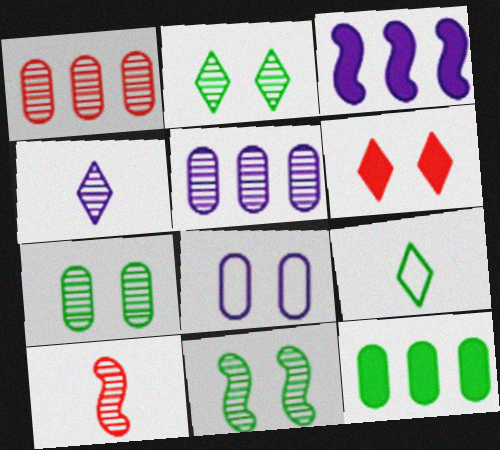[[1, 4, 11], 
[2, 5, 10], 
[2, 7, 11], 
[3, 4, 8], 
[6, 8, 11], 
[9, 11, 12]]